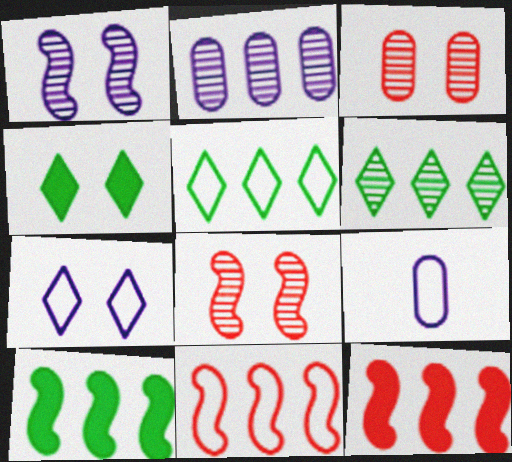[[2, 5, 12]]